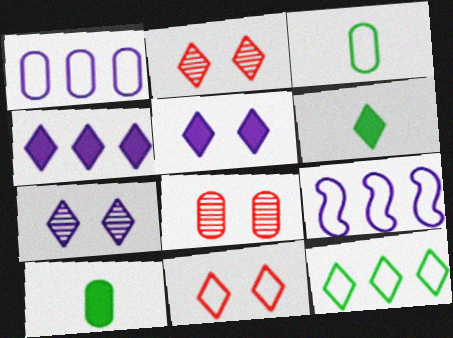[[1, 8, 10], 
[2, 9, 10], 
[3, 9, 11], 
[6, 8, 9]]